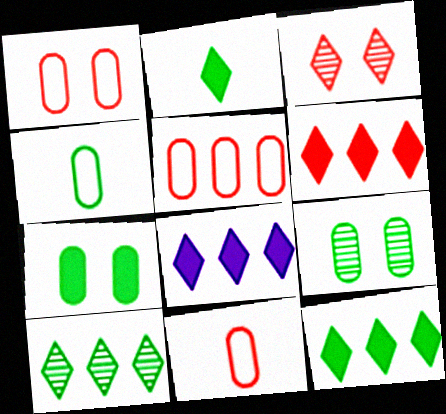[[1, 5, 11], 
[6, 8, 12]]